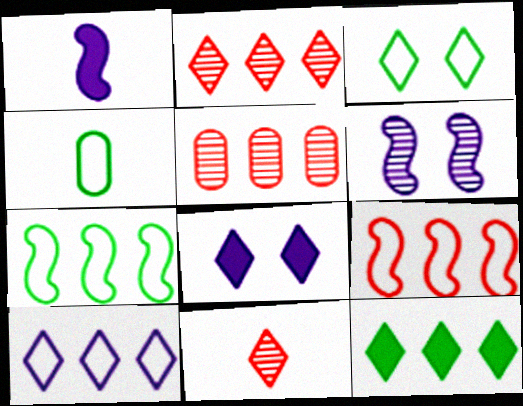[[1, 3, 5], 
[1, 4, 11], 
[2, 10, 12], 
[3, 4, 7]]